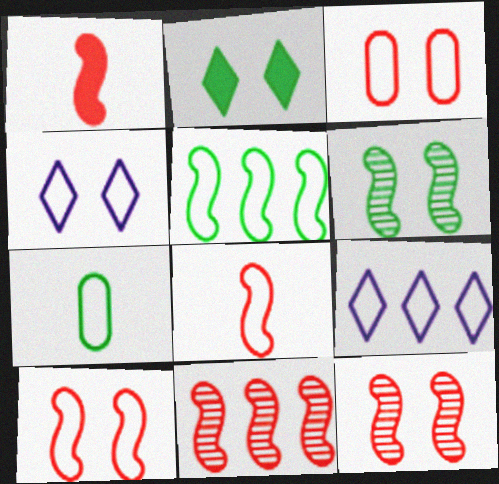[[1, 10, 11], 
[7, 9, 10]]